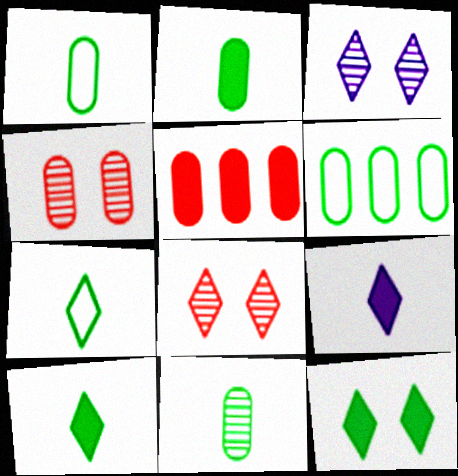[[1, 2, 11]]